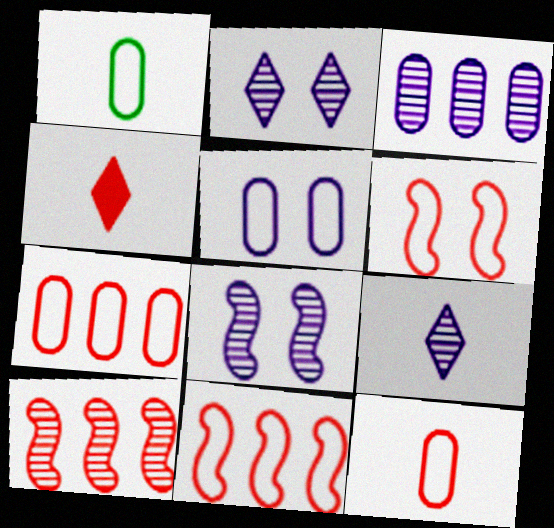[[1, 5, 7], 
[3, 8, 9]]